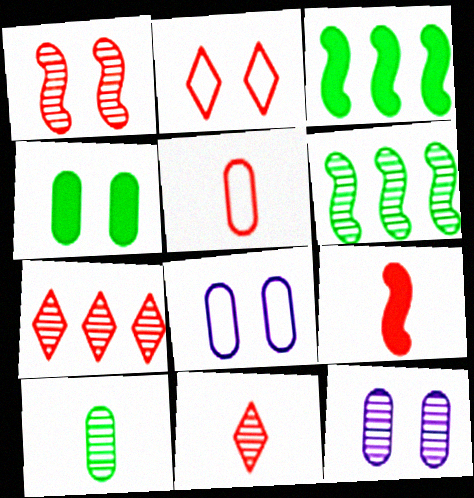[[3, 8, 11], 
[5, 9, 11], 
[6, 11, 12]]